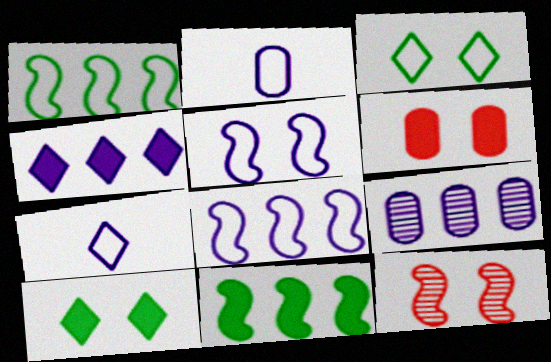[[4, 8, 9]]